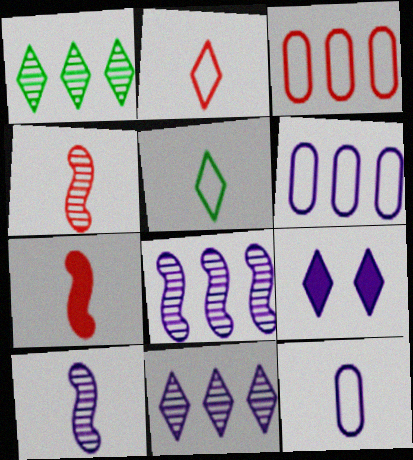[[1, 2, 9], 
[6, 9, 10], 
[8, 9, 12]]